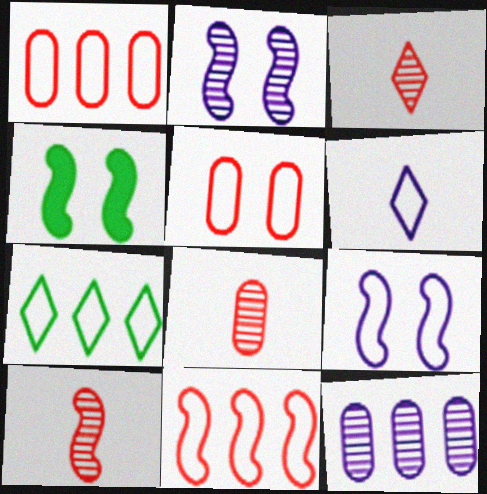[[3, 8, 10]]